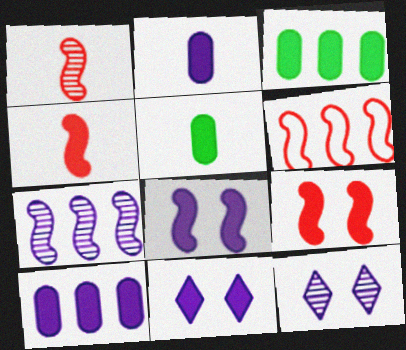[[1, 6, 9], 
[3, 4, 11], 
[5, 6, 12]]